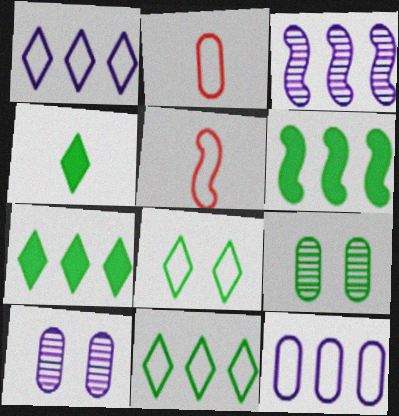[[5, 7, 10], 
[5, 8, 12]]